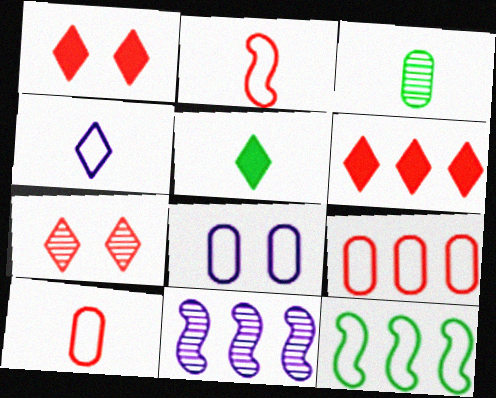[[3, 7, 11]]